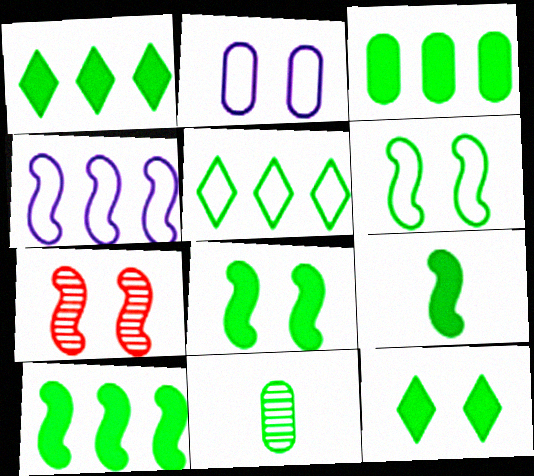[[1, 3, 10], 
[1, 6, 11], 
[2, 7, 12], 
[3, 9, 12], 
[4, 7, 9], 
[5, 8, 11], 
[8, 9, 10]]